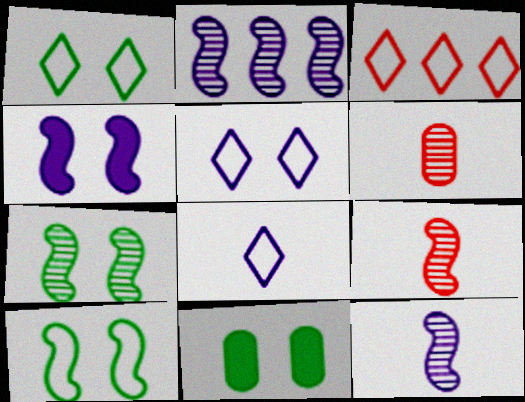[[1, 3, 8], 
[1, 7, 11], 
[2, 7, 9], 
[3, 11, 12]]